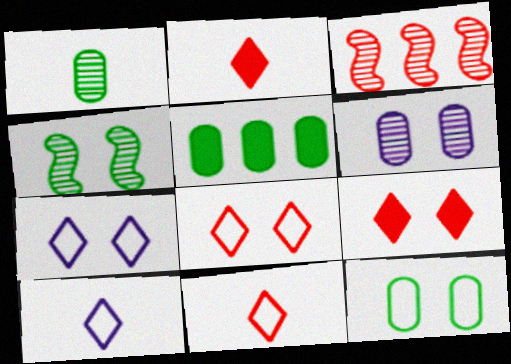[[1, 5, 12]]